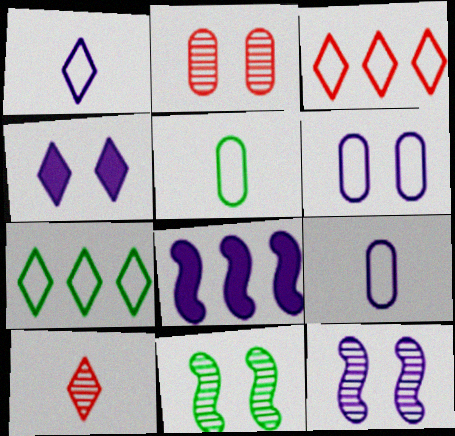[[4, 6, 12], 
[4, 7, 10]]